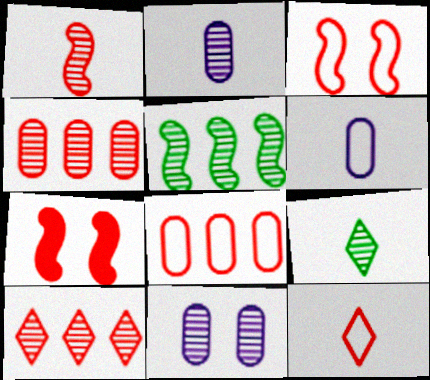[[1, 2, 9], 
[3, 8, 12], 
[4, 7, 12]]